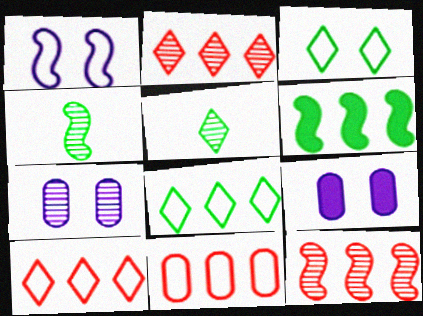[[2, 4, 7], 
[4, 9, 10], 
[5, 7, 12]]